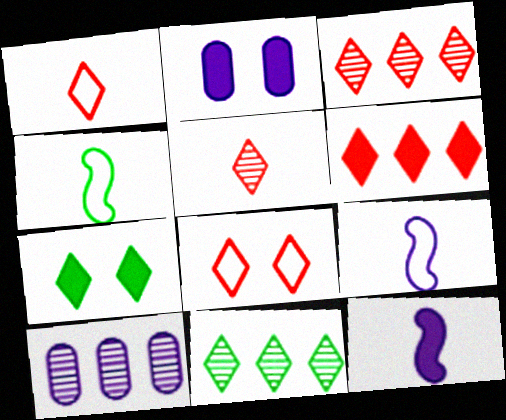[[2, 3, 4], 
[5, 6, 8]]